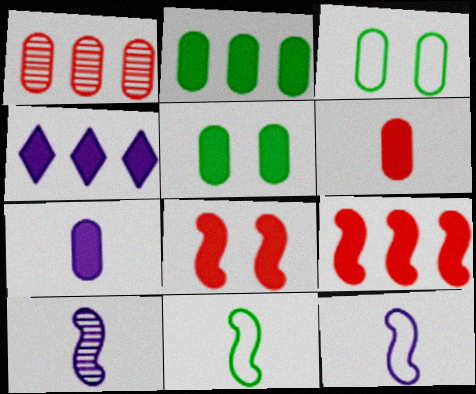[[1, 3, 7], 
[2, 4, 9]]